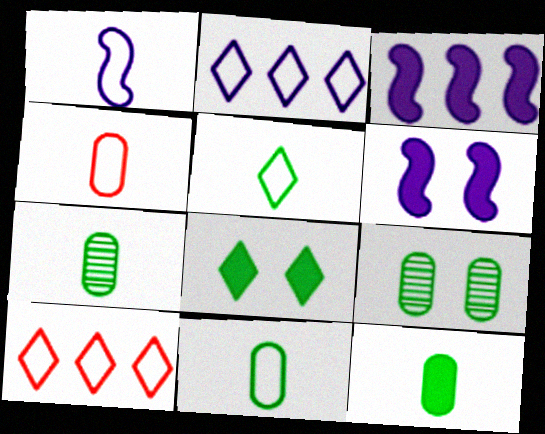[[1, 4, 5], 
[6, 7, 10], 
[7, 11, 12]]